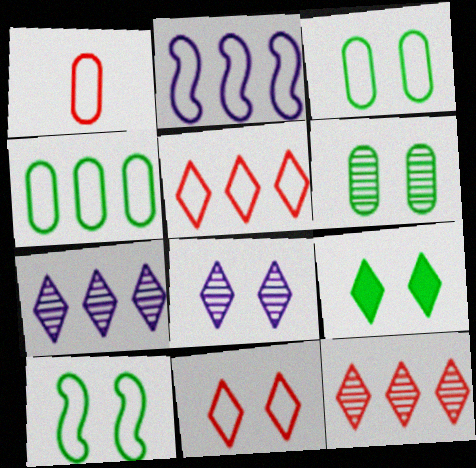[[2, 4, 5], 
[6, 9, 10], 
[8, 9, 11]]